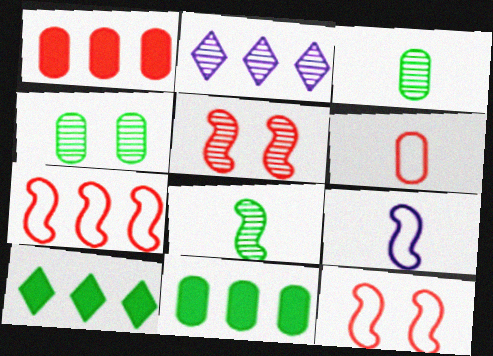[[2, 3, 5], 
[2, 7, 11]]